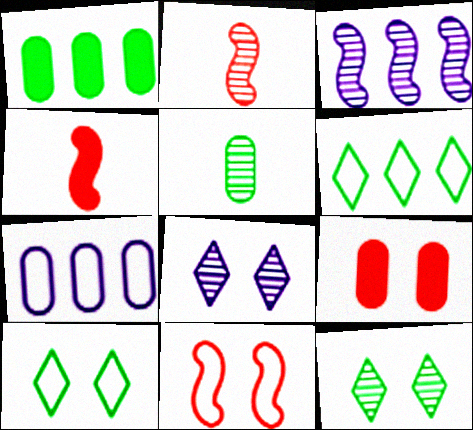[[4, 7, 12], 
[5, 7, 9]]